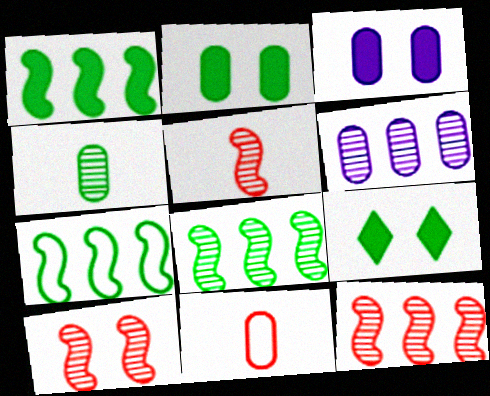[[1, 7, 8], 
[2, 6, 11], 
[4, 7, 9], 
[5, 10, 12]]